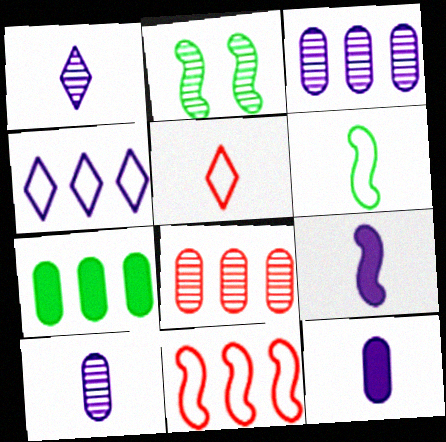[[1, 2, 8], 
[2, 9, 11]]